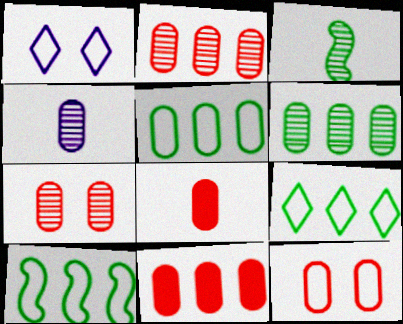[[1, 3, 11], 
[2, 8, 12], 
[4, 6, 7], 
[5, 9, 10]]